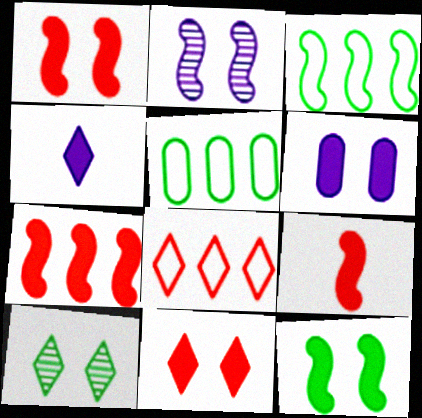[[1, 7, 9], 
[2, 3, 9], 
[4, 8, 10], 
[6, 11, 12]]